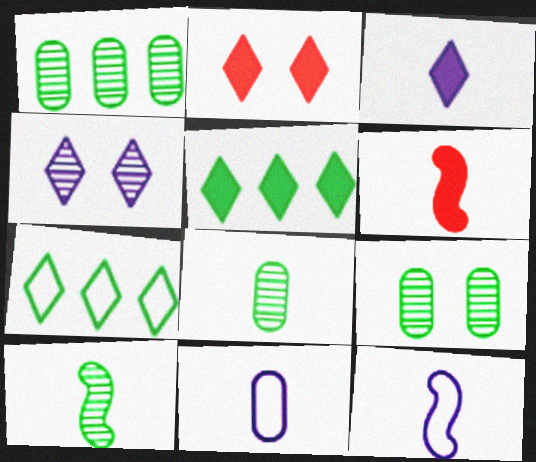[[1, 2, 12], 
[1, 8, 9], 
[2, 3, 5], 
[6, 10, 12]]